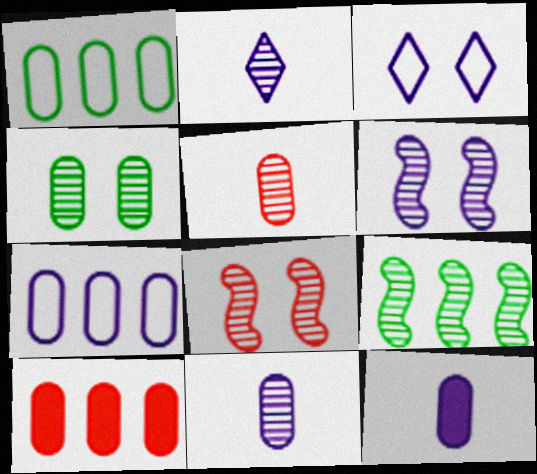[]